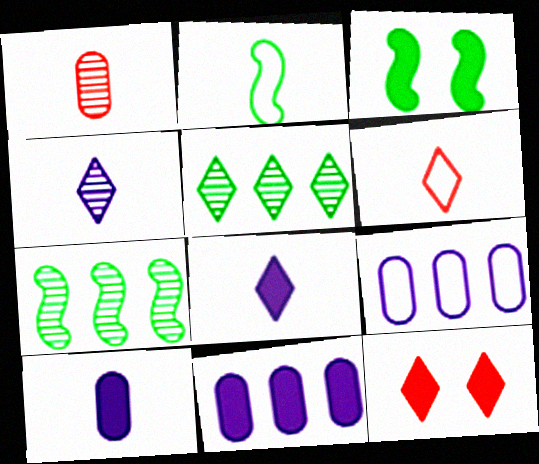[[1, 2, 8], 
[2, 3, 7]]